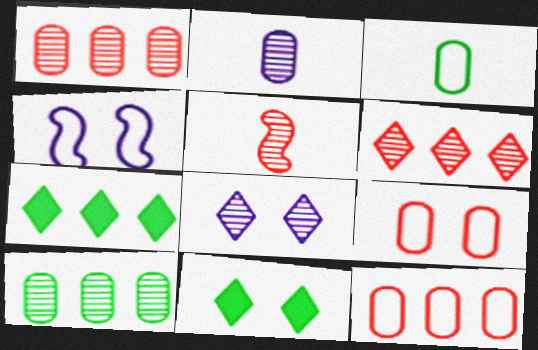[[5, 8, 10]]